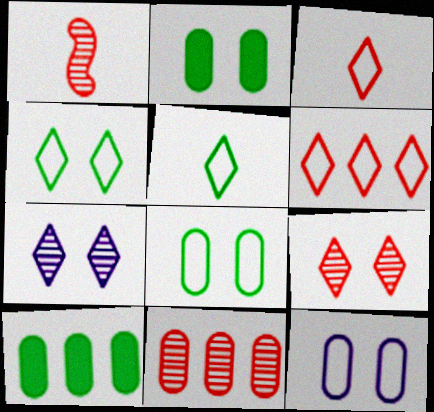[[1, 9, 11]]